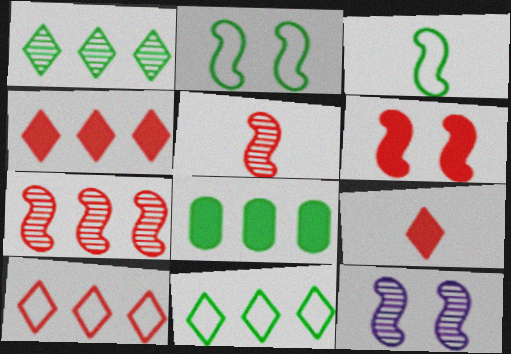[[2, 6, 12]]